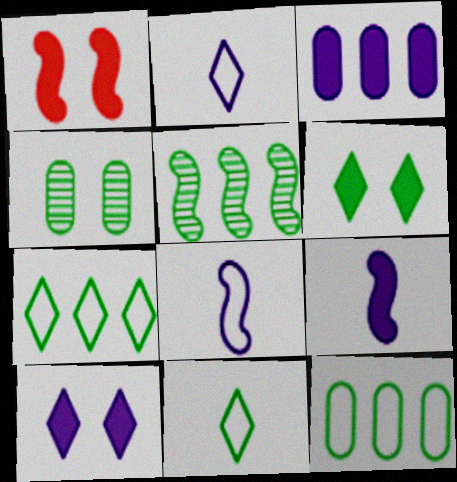[[1, 5, 8], 
[3, 9, 10]]